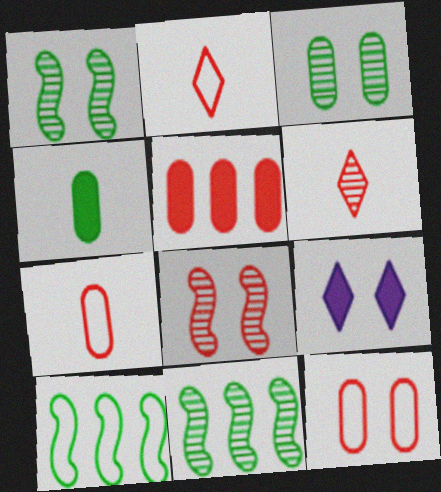[[1, 9, 12], 
[2, 5, 8], 
[7, 9, 11]]